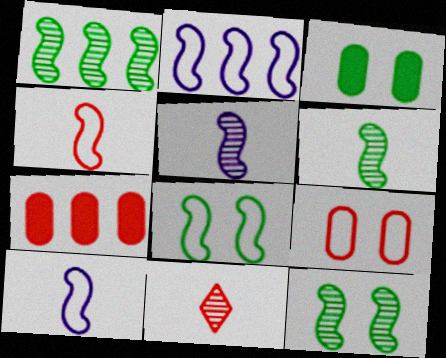[[1, 6, 12], 
[2, 3, 11], 
[2, 4, 8]]